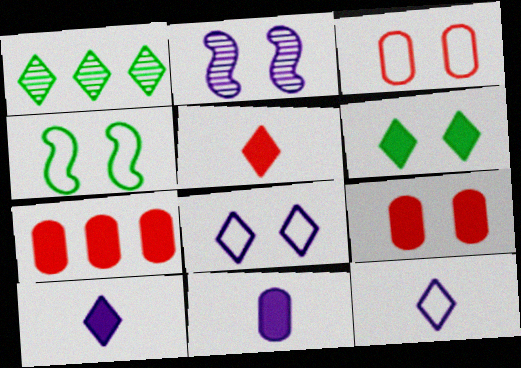[[1, 5, 8], 
[2, 3, 6], 
[3, 4, 8]]